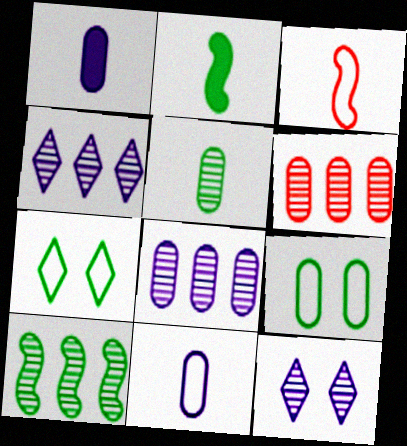[[1, 6, 9], 
[4, 6, 10]]